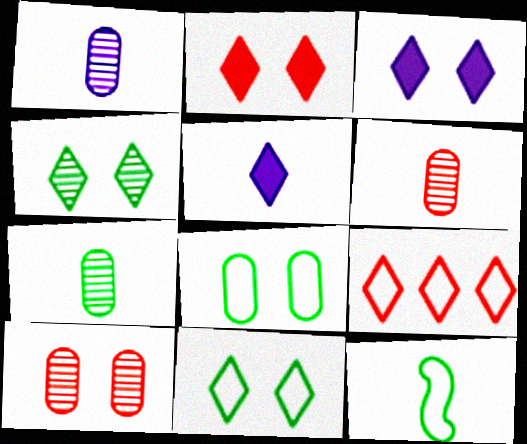[[1, 6, 7], 
[4, 5, 9], 
[5, 6, 12]]